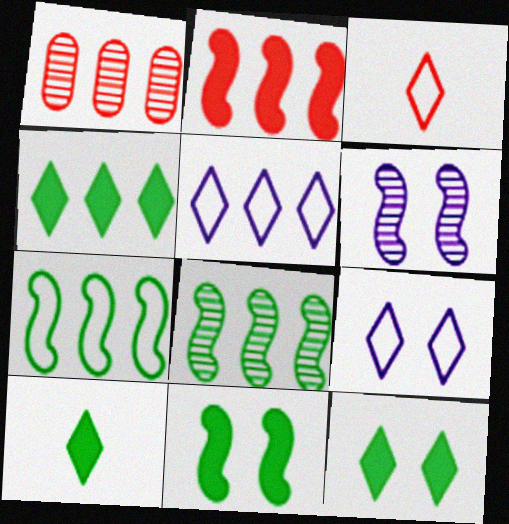[[4, 10, 12]]